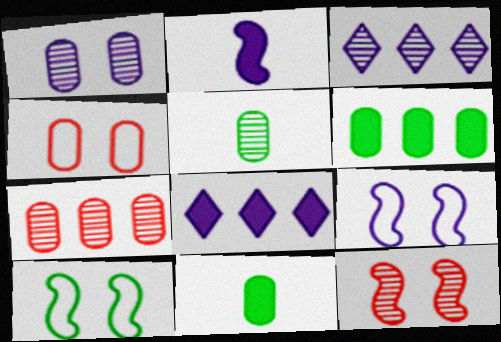[[1, 5, 7], 
[3, 5, 12]]